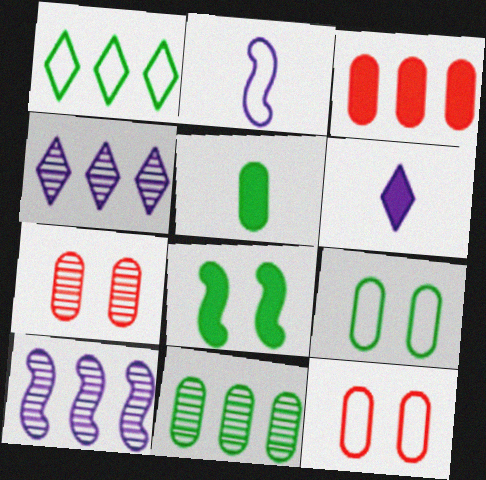[[1, 2, 12], 
[1, 3, 10], 
[3, 6, 8], 
[5, 9, 11]]